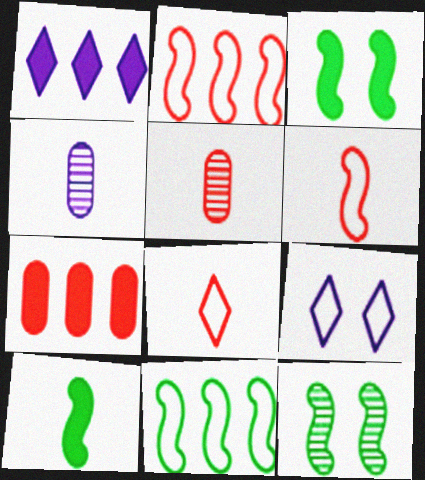[[4, 8, 10], 
[10, 11, 12]]